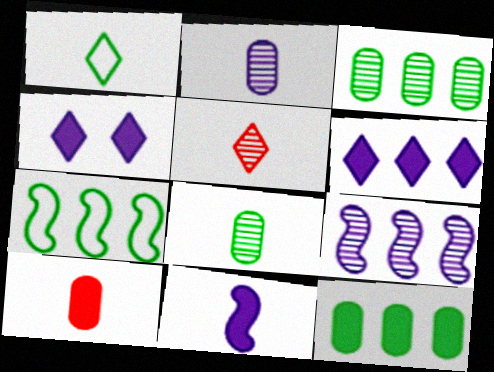[]